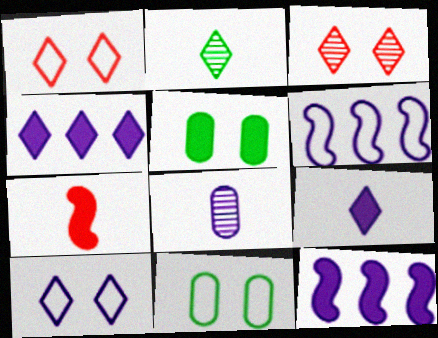[[1, 2, 4], 
[4, 5, 7], 
[8, 10, 12]]